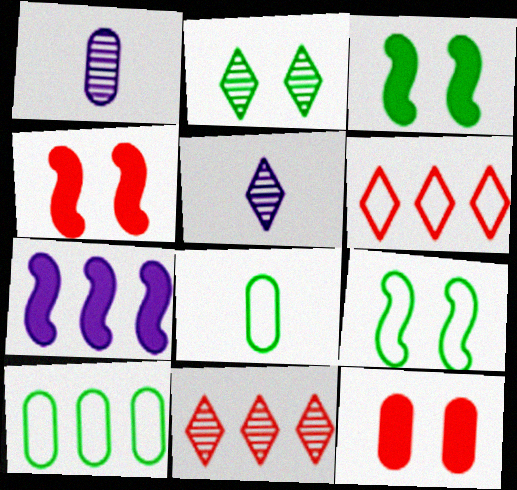[[1, 3, 6], 
[1, 10, 12], 
[2, 5, 11], 
[4, 5, 10], 
[7, 10, 11]]